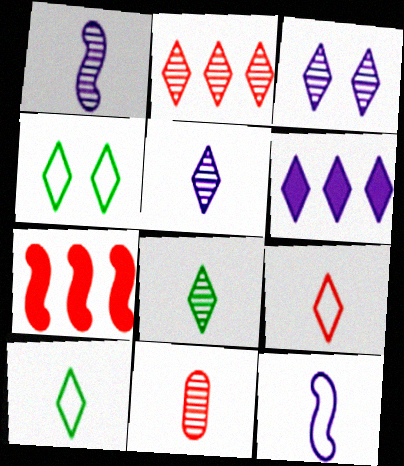[[1, 8, 11], 
[2, 3, 8]]